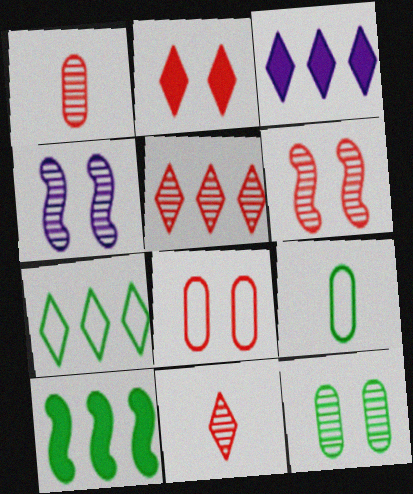[[1, 5, 6], 
[2, 6, 8], 
[3, 5, 7], 
[3, 6, 9]]